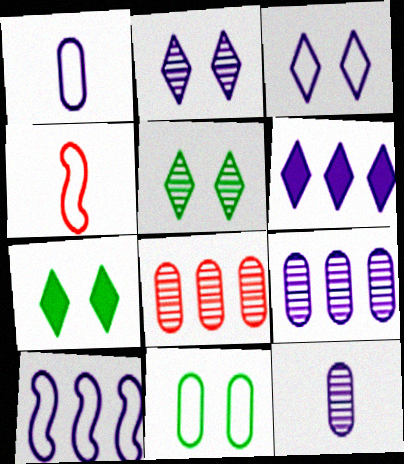[[1, 3, 10], 
[4, 7, 9], 
[6, 9, 10]]